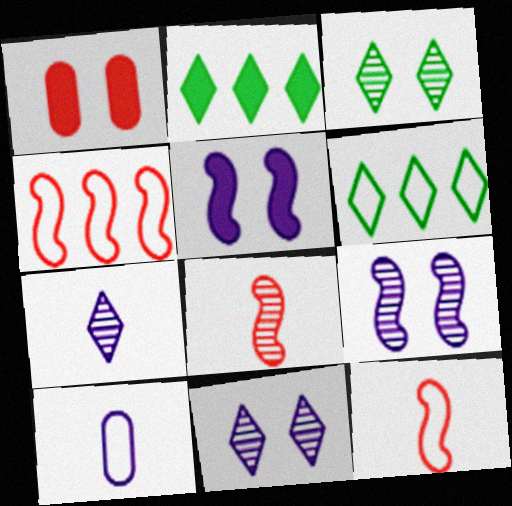[]